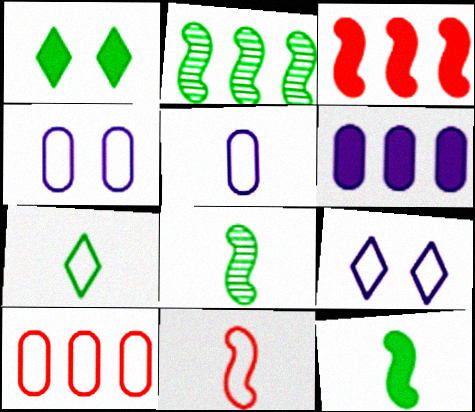[[5, 7, 11]]